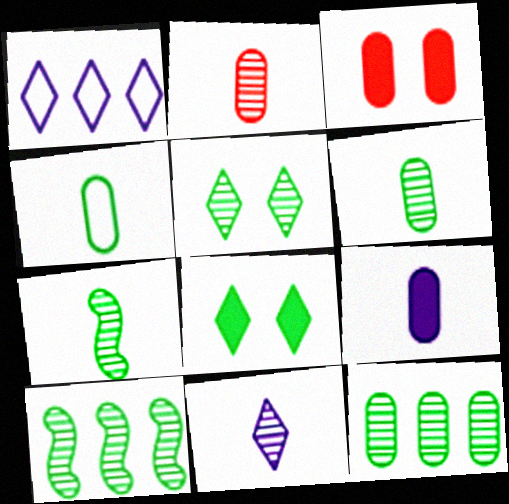[[1, 3, 7], 
[2, 4, 9], 
[2, 7, 11], 
[4, 8, 10], 
[5, 6, 10], 
[5, 7, 12]]